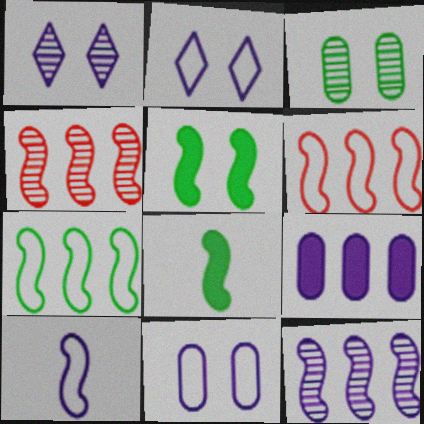[[1, 9, 10], 
[4, 5, 10]]